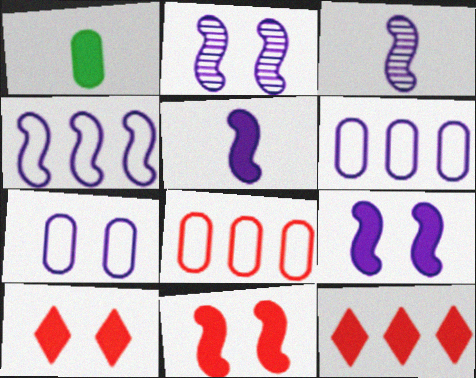[[1, 9, 12], 
[2, 4, 5], 
[3, 4, 9]]